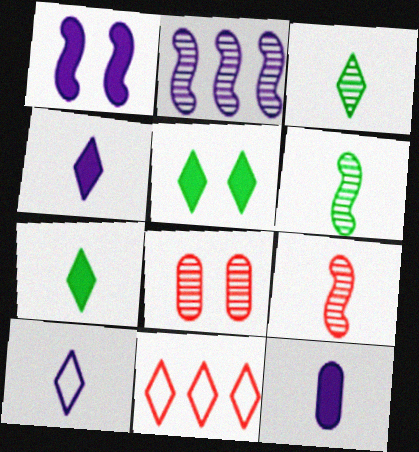[[2, 3, 8]]